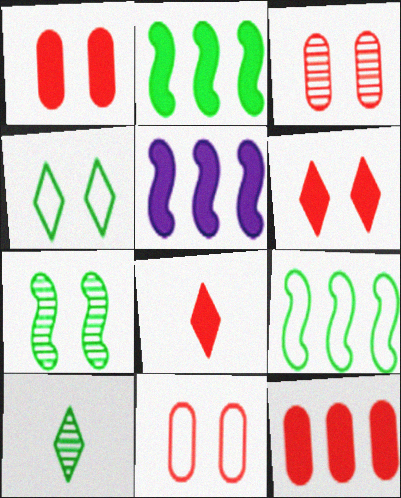[[1, 3, 11], 
[5, 10, 11]]